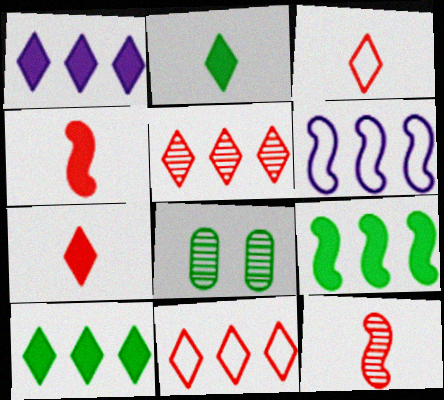[[6, 7, 8]]